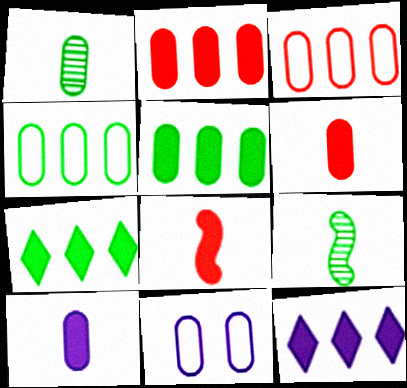[[1, 2, 11]]